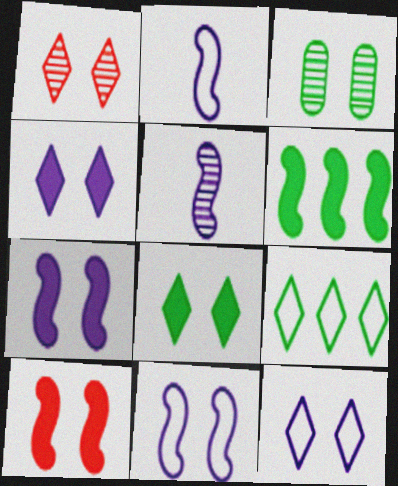[[1, 8, 12], 
[3, 10, 12]]